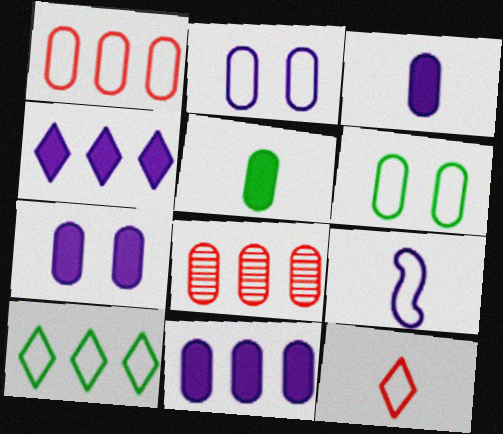[[2, 5, 8], 
[3, 6, 8], 
[3, 7, 11]]